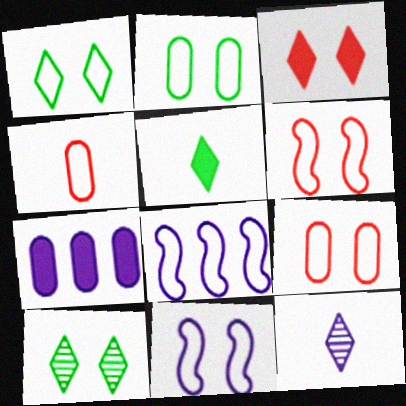[[1, 4, 8], 
[1, 9, 11], 
[7, 11, 12]]